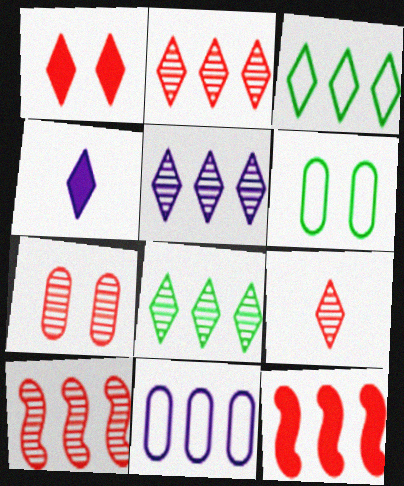[[2, 5, 8], 
[4, 6, 10], 
[7, 9, 10], 
[8, 11, 12]]